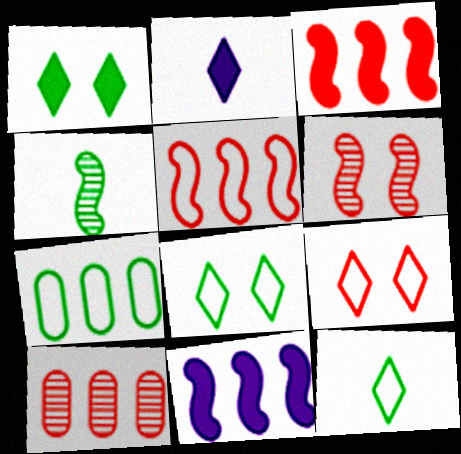[[1, 4, 7], 
[2, 6, 7]]